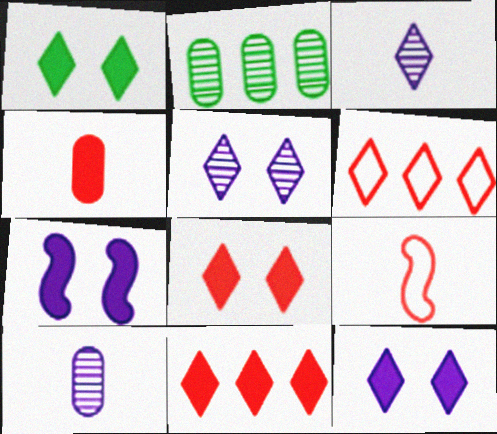[[1, 3, 6], 
[1, 8, 12], 
[2, 9, 12]]